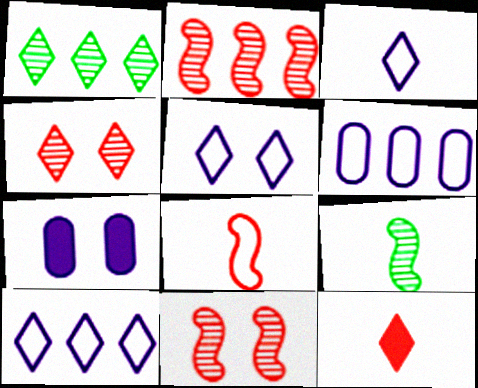[[1, 5, 12], 
[1, 7, 8], 
[3, 5, 10]]